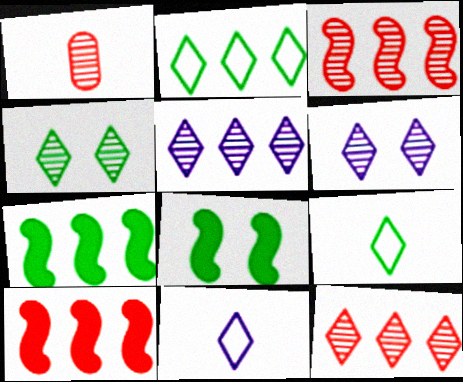[]